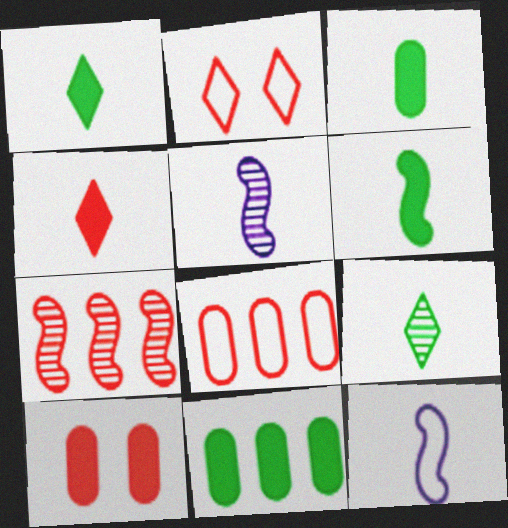[[1, 3, 6], 
[2, 5, 11]]